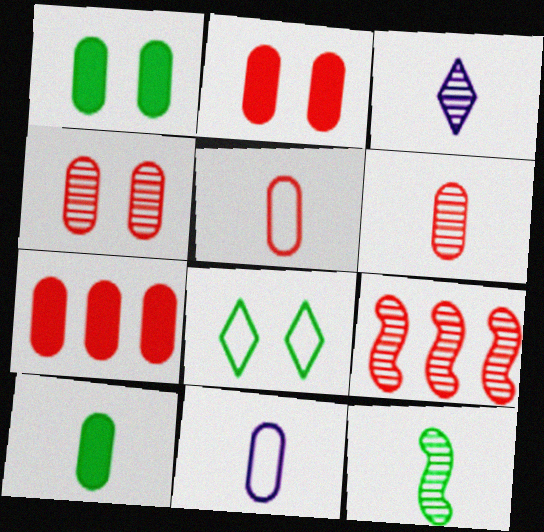[[3, 6, 12], 
[4, 5, 7], 
[6, 10, 11]]